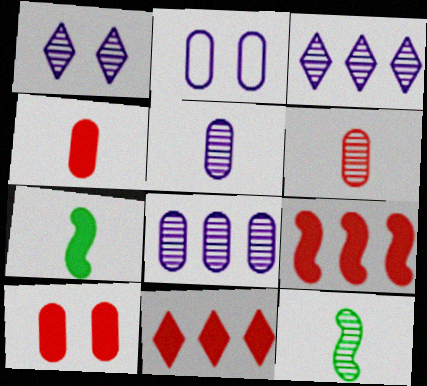[[2, 11, 12]]